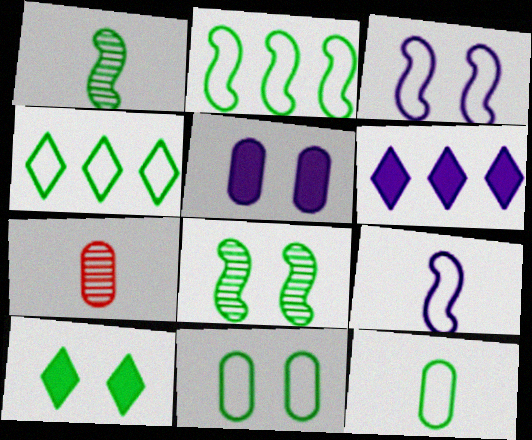[[8, 10, 11]]